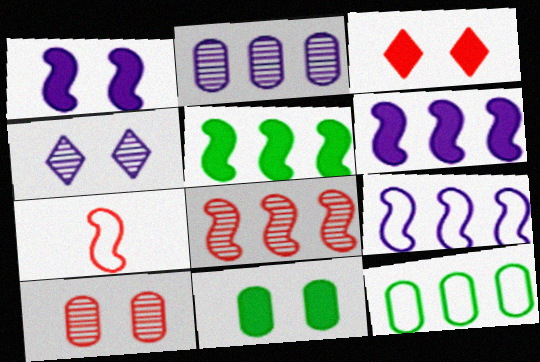[[1, 3, 11], 
[5, 8, 9]]